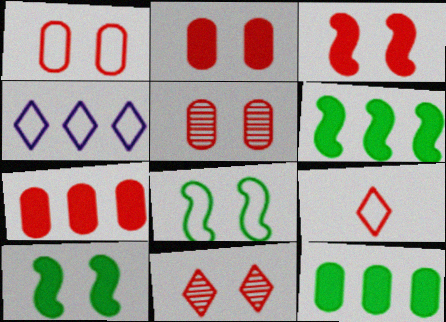[[1, 2, 5], 
[1, 3, 11]]